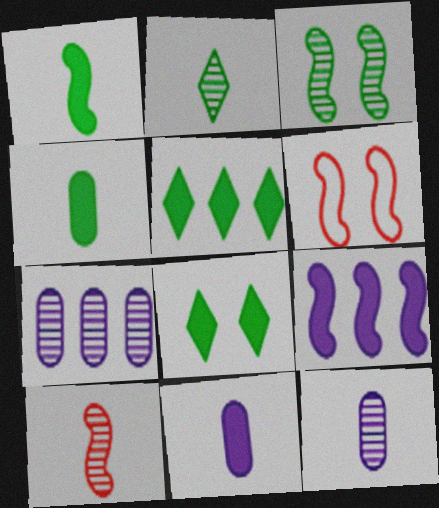[[2, 10, 12], 
[5, 6, 12]]